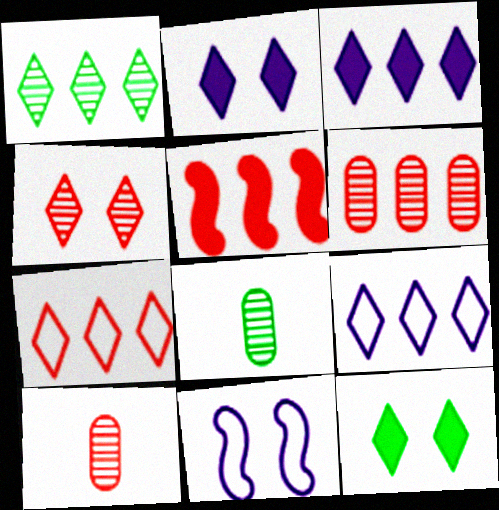[[1, 3, 7], 
[5, 6, 7]]